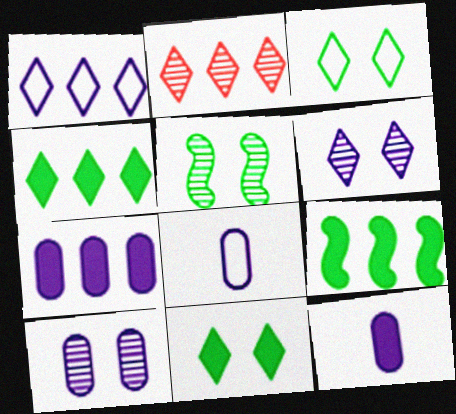[[1, 2, 4], 
[7, 8, 10]]